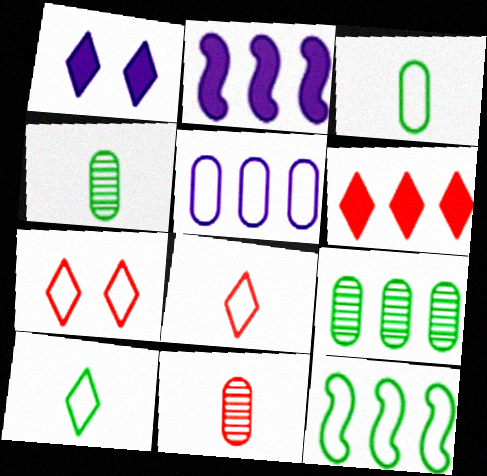[[1, 11, 12], 
[2, 4, 7]]